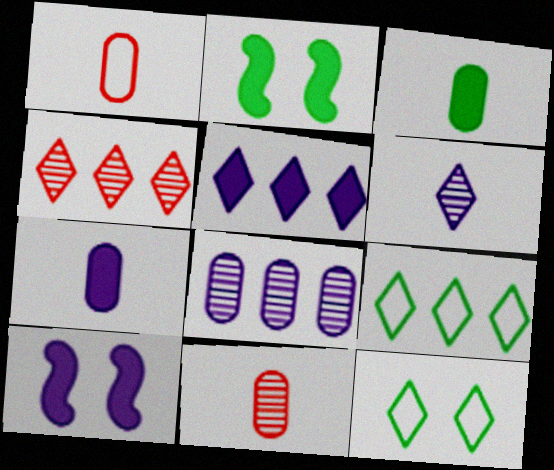[[4, 5, 9], 
[5, 7, 10], 
[9, 10, 11]]